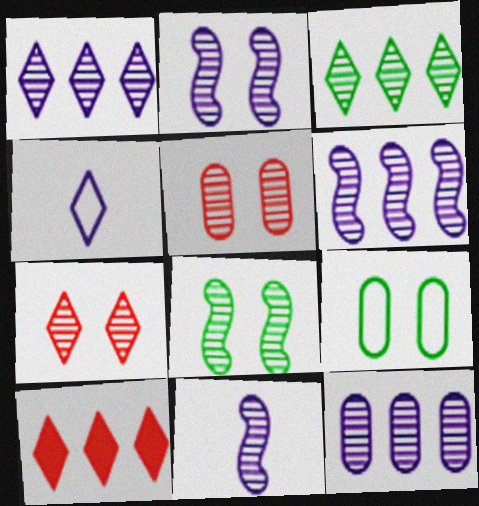[[1, 6, 12], 
[2, 6, 11], 
[3, 5, 11], 
[9, 10, 11]]